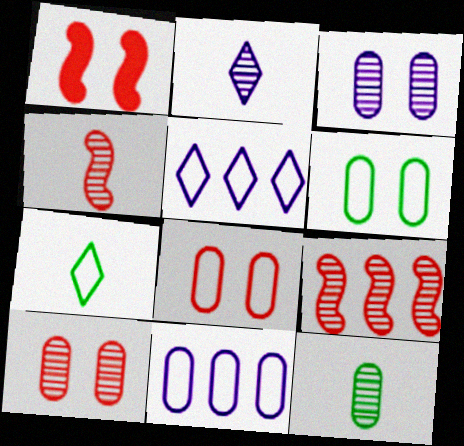[[1, 5, 12], 
[2, 4, 12]]